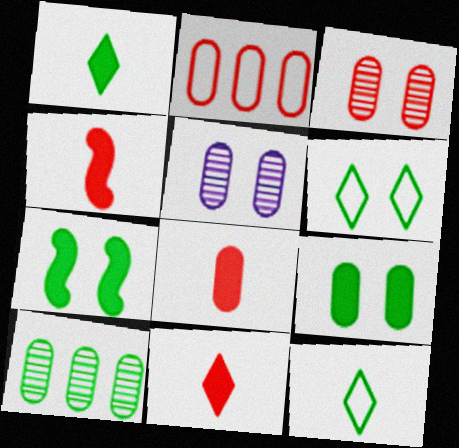[[2, 3, 8], 
[4, 8, 11], 
[7, 10, 12]]